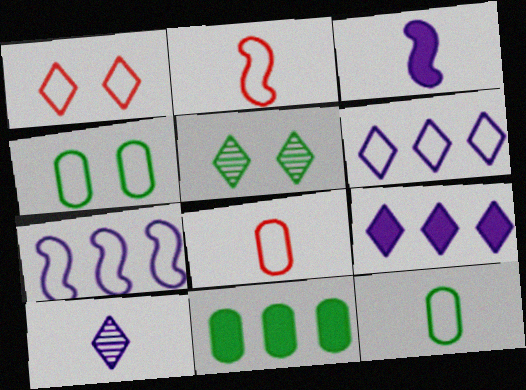[[1, 7, 12], 
[2, 4, 6]]